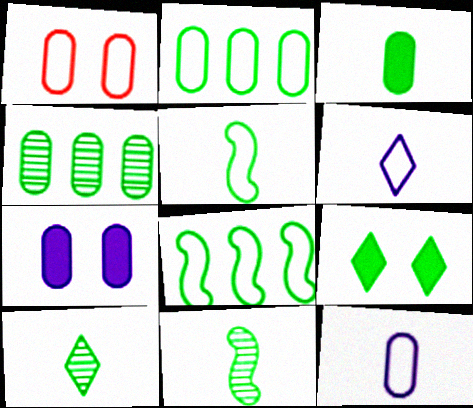[[1, 2, 12], 
[1, 6, 8], 
[2, 9, 11], 
[3, 5, 10], 
[4, 5, 9]]